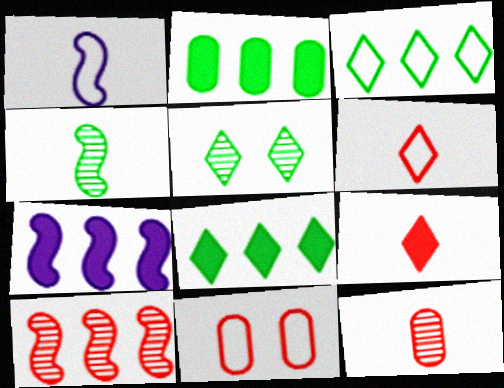[[1, 3, 11], 
[9, 10, 11]]